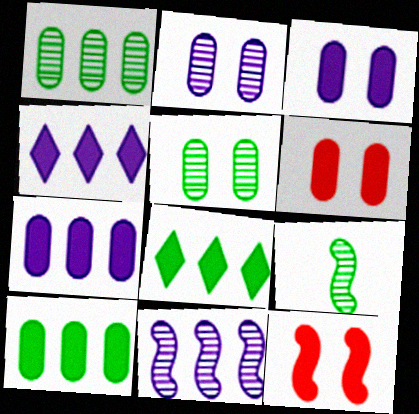[]